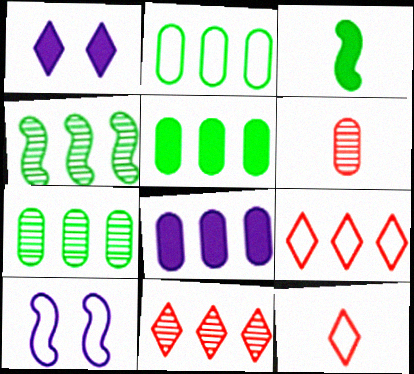[[2, 5, 7], 
[2, 10, 12], 
[4, 8, 9]]